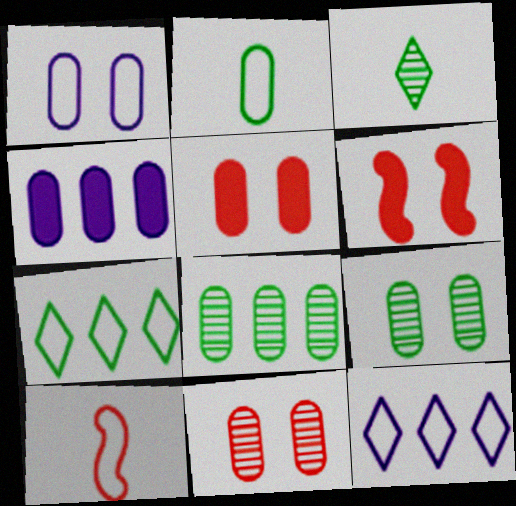[[1, 5, 9], 
[1, 7, 10], 
[2, 4, 11]]